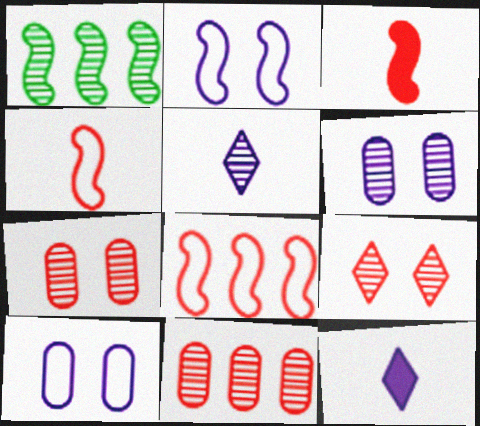[[1, 2, 3], 
[1, 5, 7]]